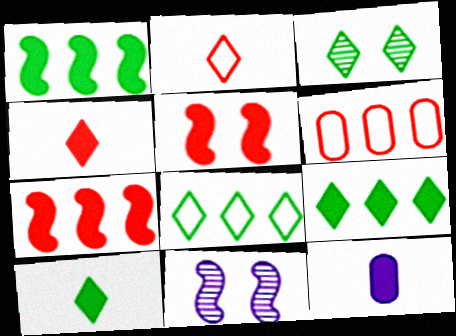[[3, 8, 10], 
[5, 9, 12], 
[6, 10, 11]]